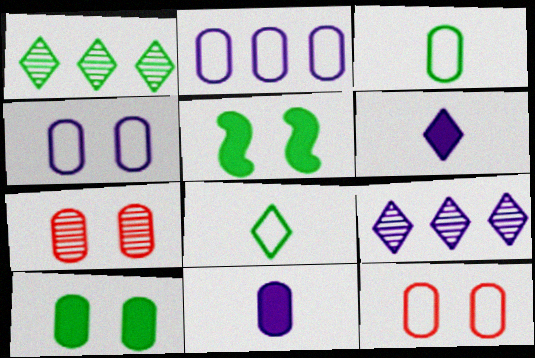[[1, 3, 5], 
[2, 3, 12], 
[4, 7, 10]]